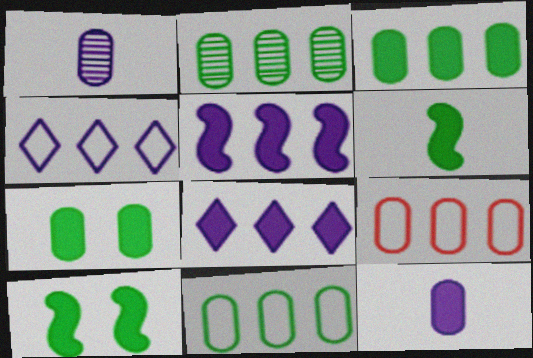[[1, 7, 9], 
[2, 3, 11]]